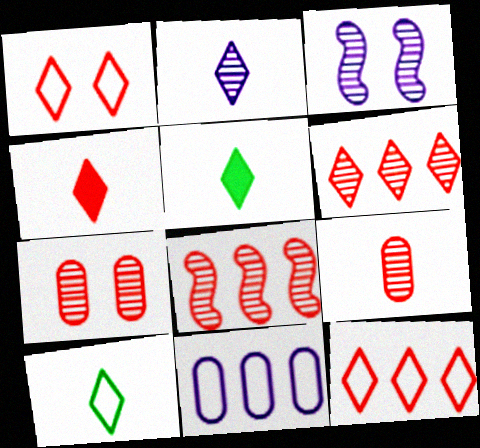[[1, 4, 6], 
[2, 4, 10]]